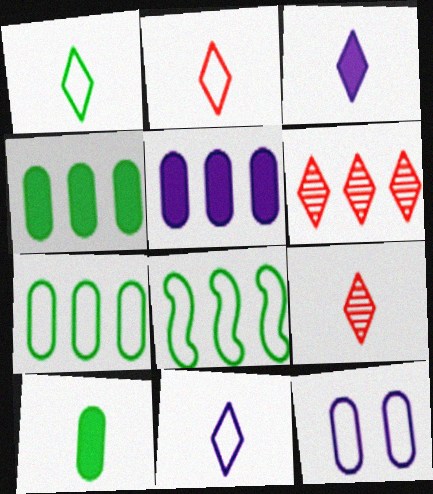[[1, 2, 11], 
[1, 3, 9], 
[2, 8, 12], 
[5, 6, 8]]